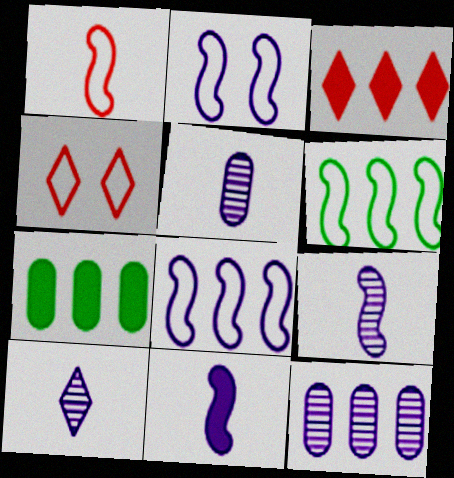[[1, 2, 6], 
[3, 6, 12], 
[4, 7, 9], 
[5, 9, 10]]